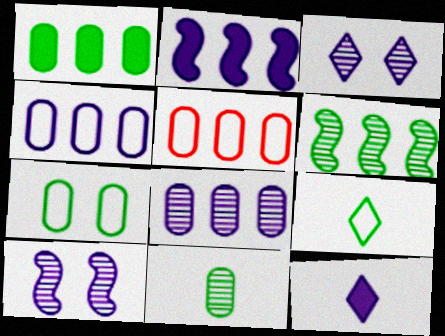[[1, 5, 8], 
[1, 7, 11], 
[4, 10, 12]]